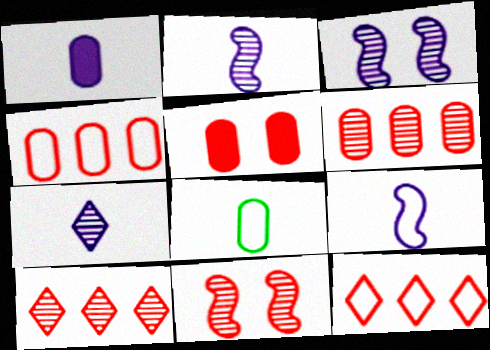[[1, 7, 9]]